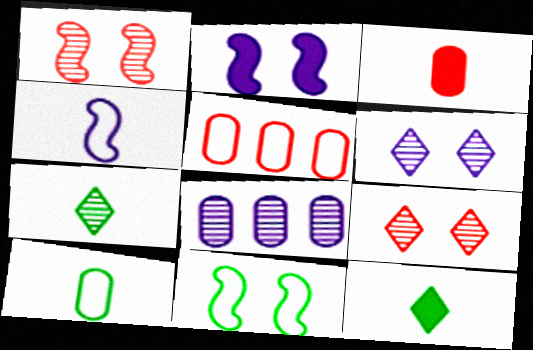[[1, 2, 11], 
[1, 7, 8], 
[2, 5, 7], 
[3, 4, 7]]